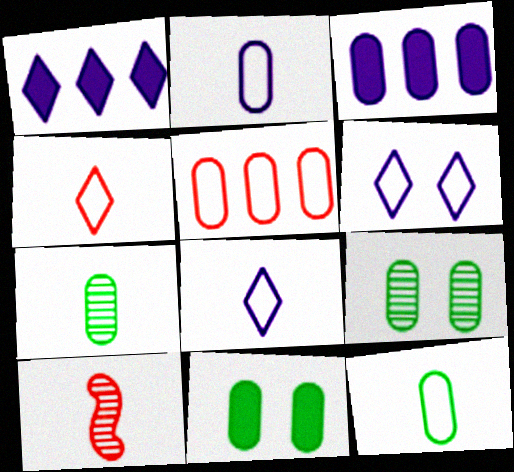[]